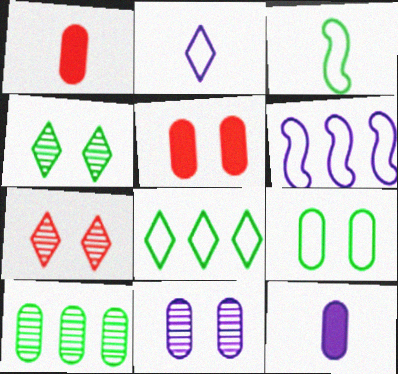[[1, 4, 6], 
[3, 8, 9], 
[5, 9, 11]]